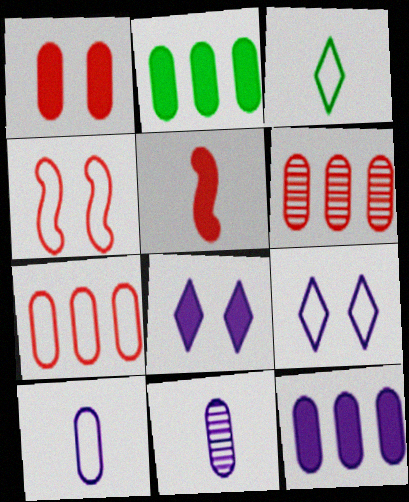[[2, 5, 8], 
[3, 5, 11]]